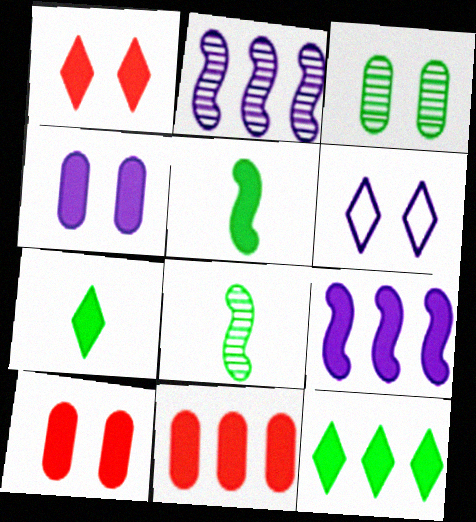[[6, 8, 11], 
[7, 9, 10], 
[9, 11, 12]]